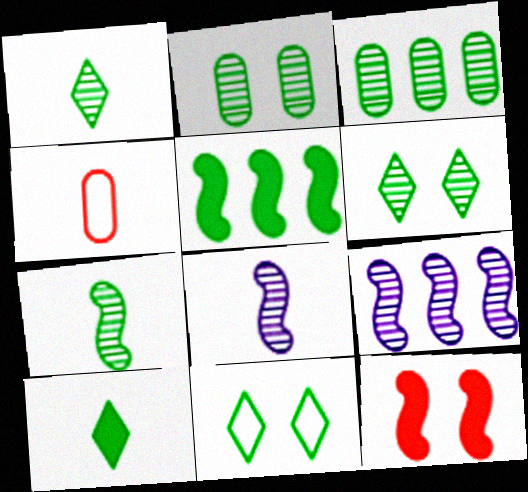[[3, 6, 7], 
[4, 8, 10]]